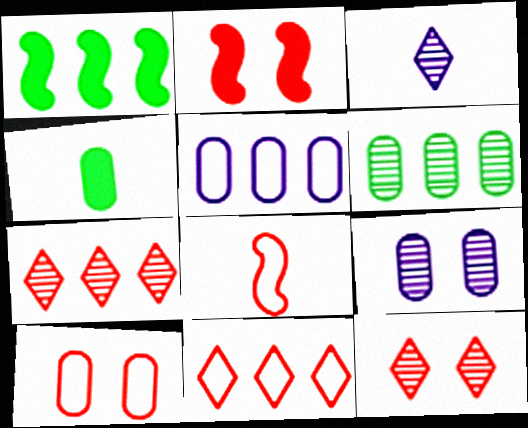[[1, 3, 10], 
[1, 5, 7], 
[2, 10, 12], 
[3, 4, 8], 
[8, 10, 11]]